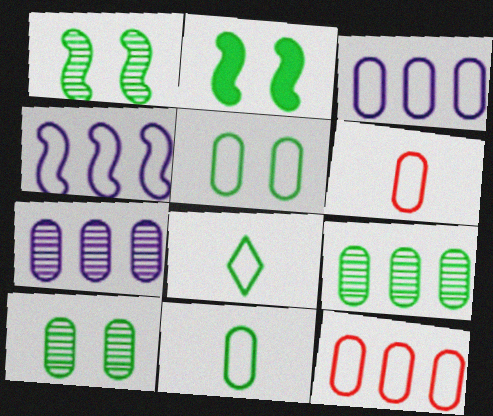[[2, 8, 9], 
[3, 5, 6]]